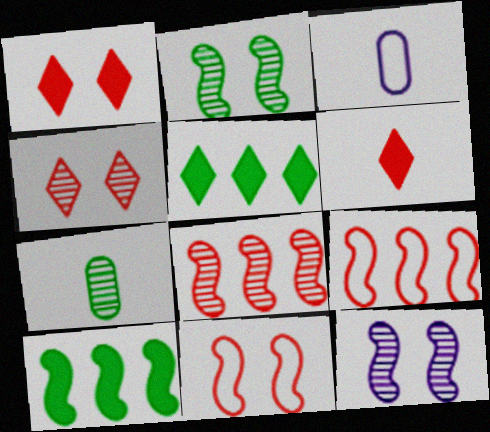[[3, 4, 10]]